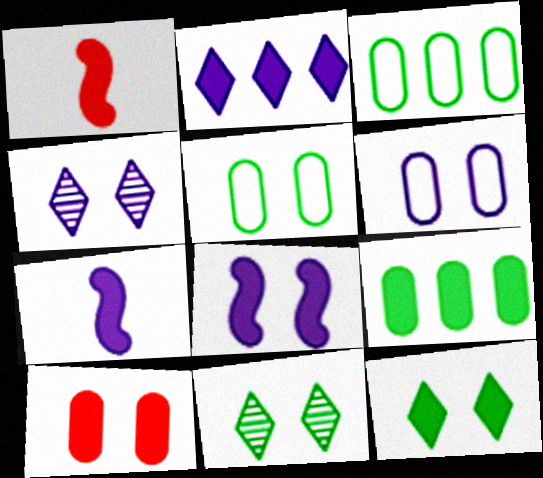[[1, 3, 4], 
[4, 6, 8], 
[8, 10, 12]]